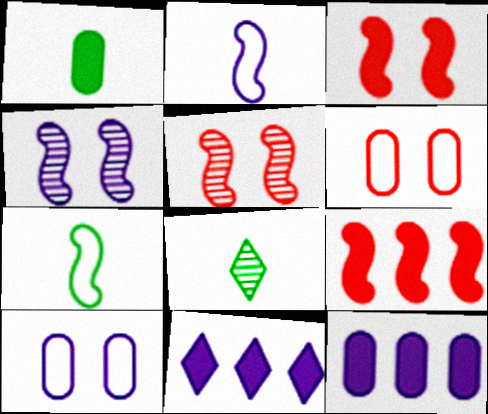[[1, 3, 11], 
[1, 7, 8], 
[4, 7, 9], 
[8, 9, 10]]